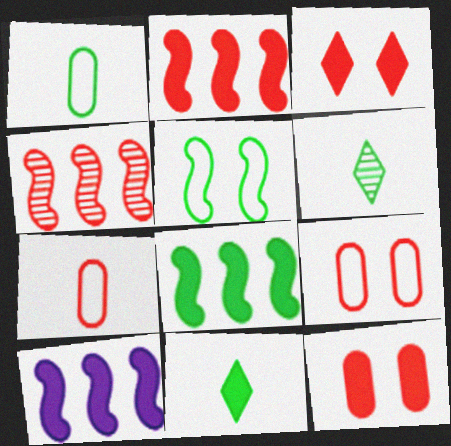[[2, 8, 10], 
[3, 4, 7], 
[6, 9, 10], 
[10, 11, 12]]